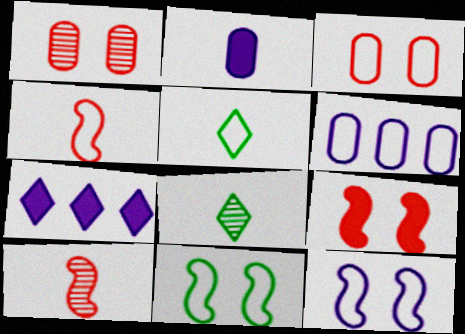[[2, 4, 8], 
[2, 5, 10], 
[6, 8, 9]]